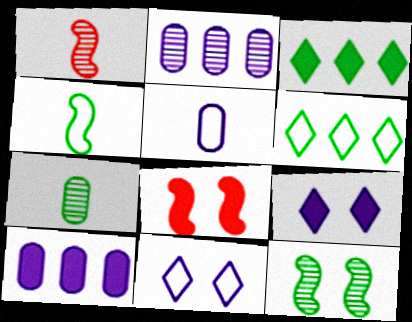[]